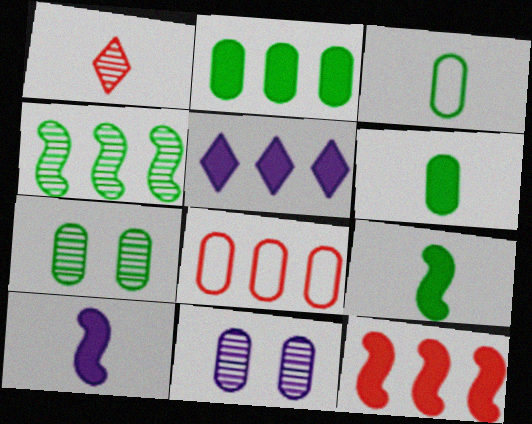[[1, 3, 10], 
[1, 4, 11], 
[2, 3, 7], 
[2, 5, 12], 
[4, 5, 8], 
[6, 8, 11]]